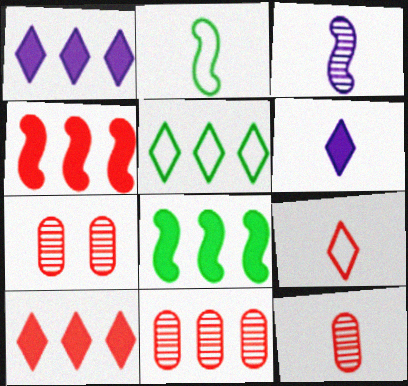[[1, 2, 7], 
[2, 6, 12], 
[4, 7, 9], 
[7, 11, 12]]